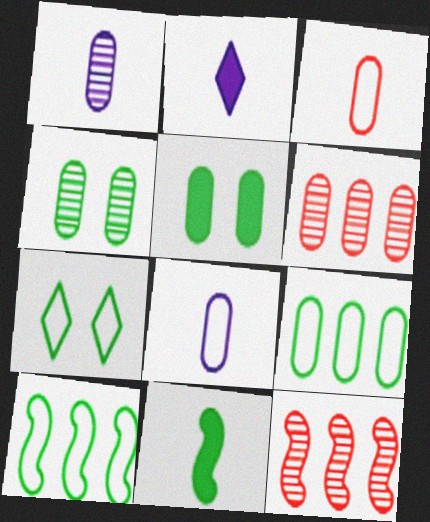[[1, 4, 6], 
[5, 6, 8]]